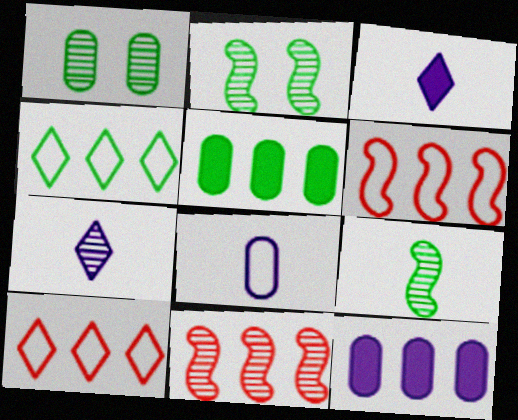[[1, 3, 6], 
[1, 7, 11], 
[4, 11, 12]]